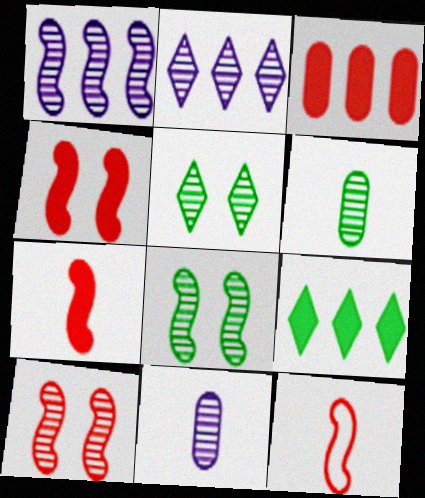[[2, 6, 10]]